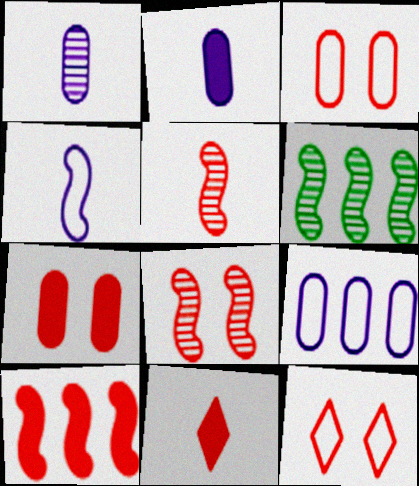[[2, 6, 12], 
[7, 8, 12], 
[7, 10, 11]]